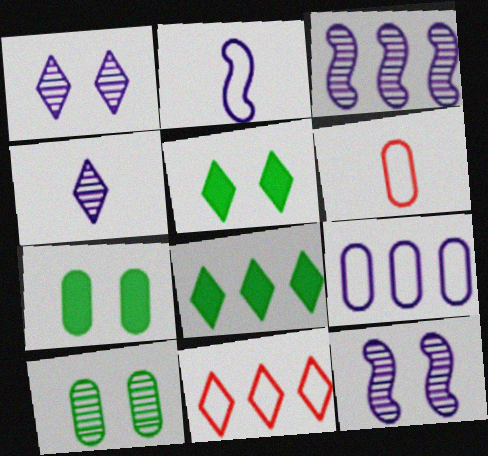[[3, 5, 6], 
[4, 5, 11], 
[6, 8, 12]]